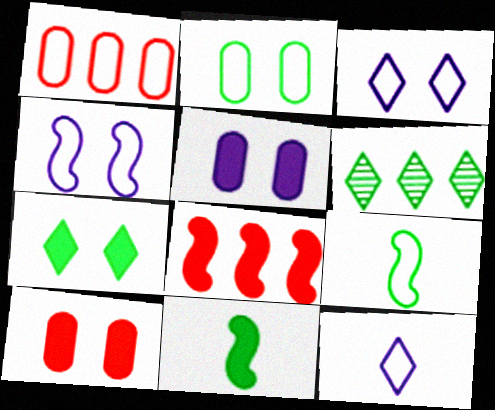[[1, 3, 9], 
[2, 6, 11]]